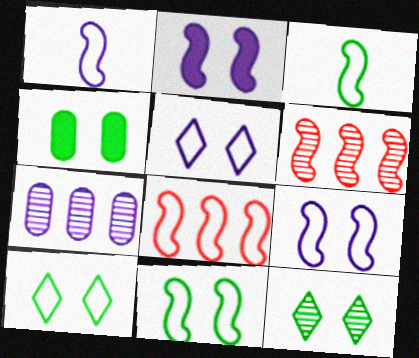[[1, 8, 11], 
[2, 3, 6], 
[3, 8, 9], 
[4, 11, 12]]